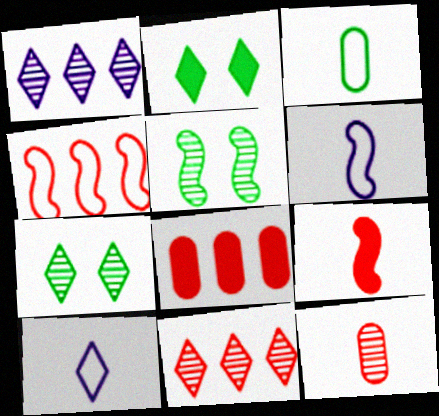[[1, 5, 12], 
[2, 10, 11], 
[4, 8, 11], 
[5, 8, 10], 
[6, 7, 8]]